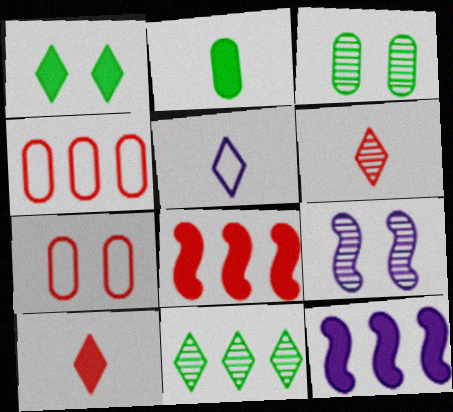[[1, 7, 9], 
[3, 5, 8], 
[4, 11, 12], 
[6, 7, 8]]